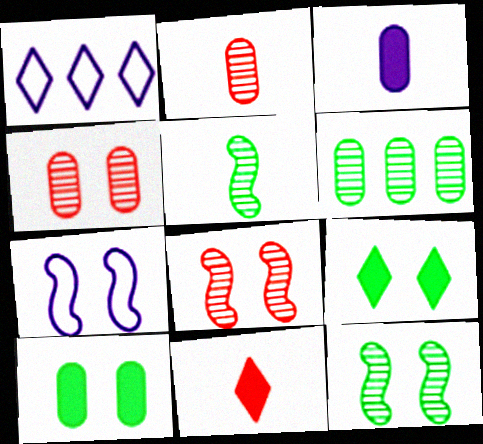[[4, 7, 9], 
[6, 7, 11]]